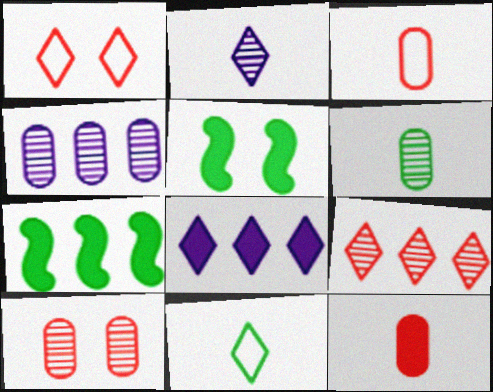[[4, 6, 10], 
[5, 8, 12]]